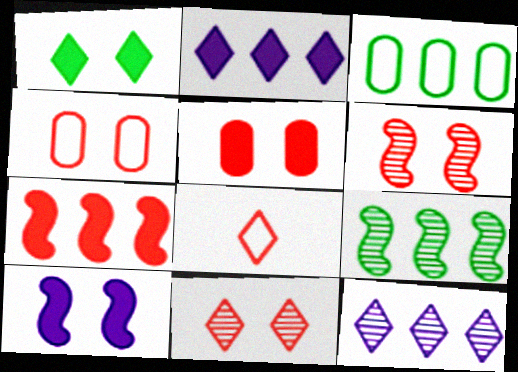[[1, 5, 10], 
[1, 8, 12], 
[3, 7, 12]]